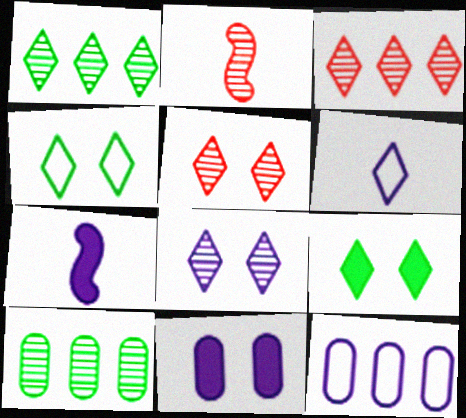[[2, 8, 10], 
[2, 9, 12], 
[3, 6, 9], 
[7, 8, 12]]